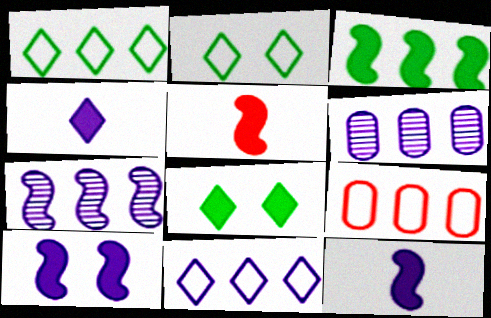[[2, 5, 6], 
[3, 5, 10]]